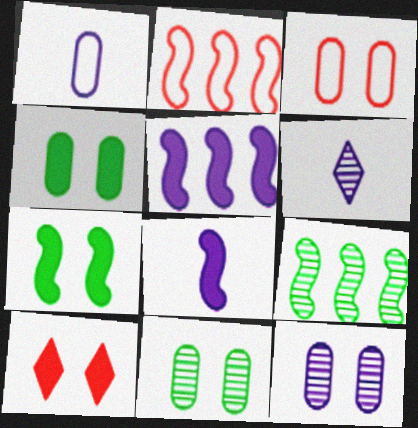[[1, 6, 8], 
[1, 9, 10], 
[2, 4, 6], 
[2, 5, 9], 
[3, 4, 12]]